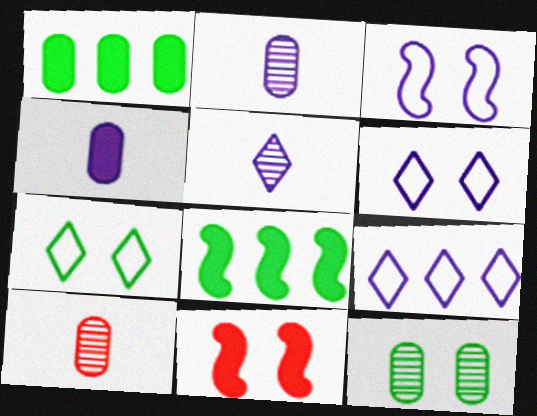[[6, 8, 10], 
[6, 11, 12]]